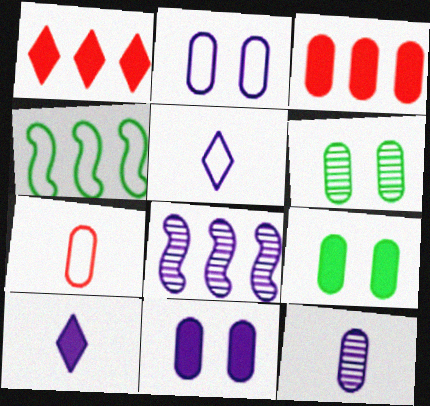[[2, 8, 10], 
[5, 8, 11]]